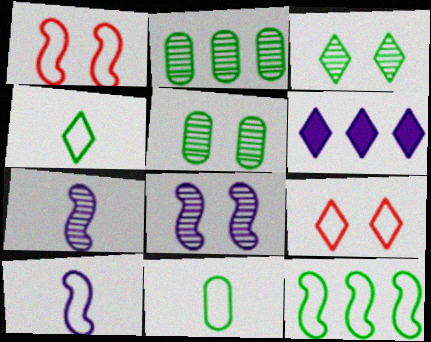[[1, 10, 12]]